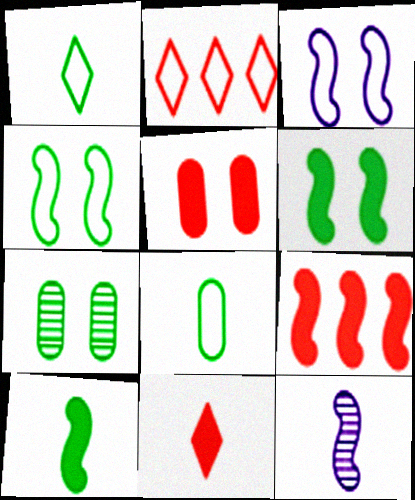[[2, 3, 8], 
[4, 9, 12], 
[5, 9, 11], 
[8, 11, 12]]